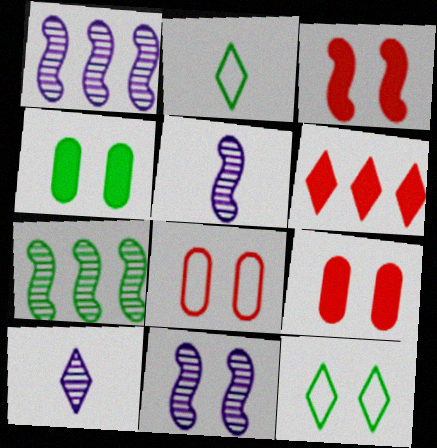[[1, 2, 9], 
[1, 5, 11], 
[2, 4, 7], 
[6, 10, 12], 
[9, 11, 12]]